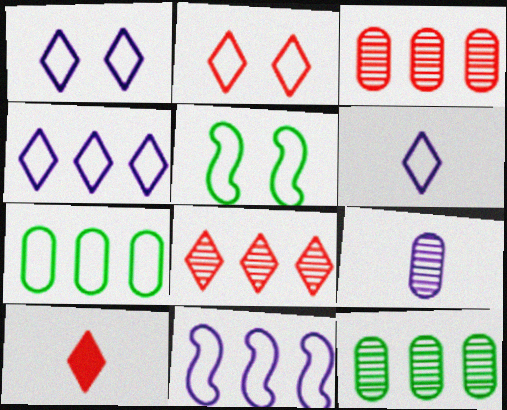[[1, 4, 6], 
[2, 8, 10]]